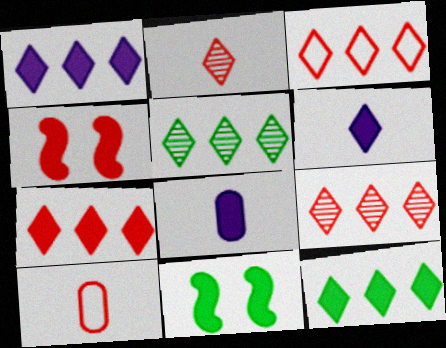[[1, 3, 5], 
[1, 7, 12], 
[3, 7, 9], 
[4, 8, 12], 
[4, 9, 10], 
[7, 8, 11]]